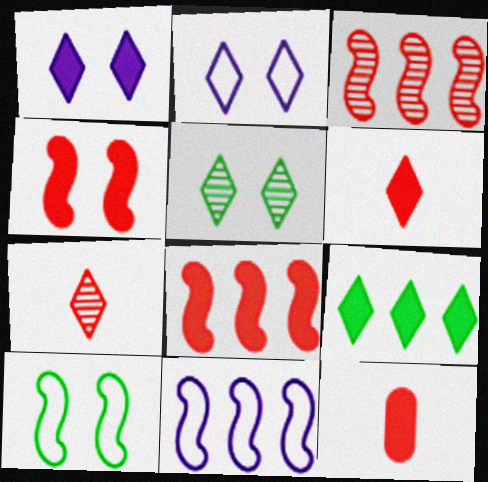[[1, 6, 9], 
[2, 7, 9], 
[5, 11, 12]]